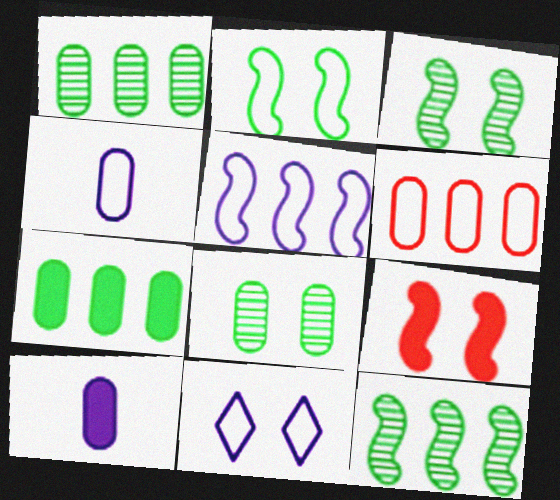[[4, 5, 11], 
[6, 8, 10], 
[8, 9, 11]]